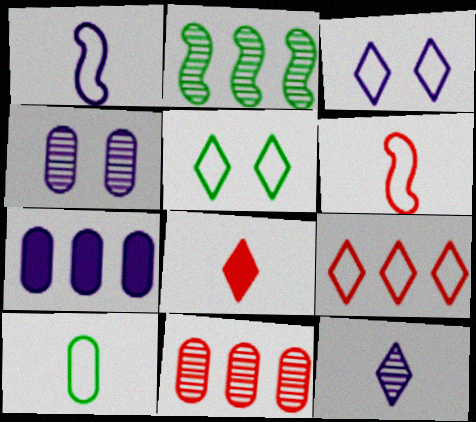[[2, 7, 9]]